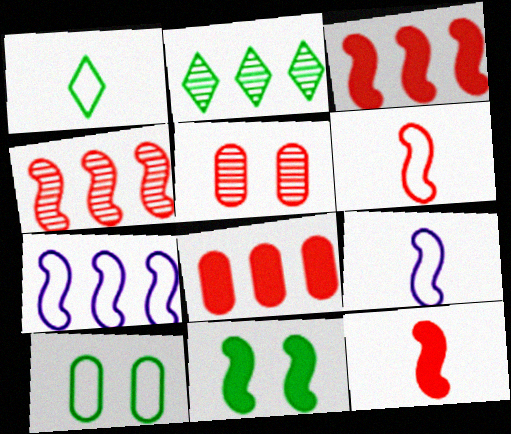[[2, 7, 8], 
[4, 9, 11]]